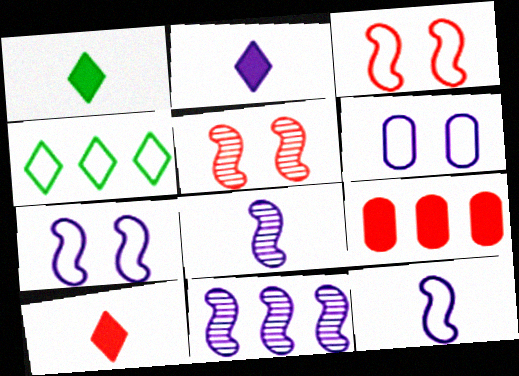[[1, 2, 10], 
[2, 6, 11], 
[4, 9, 11]]